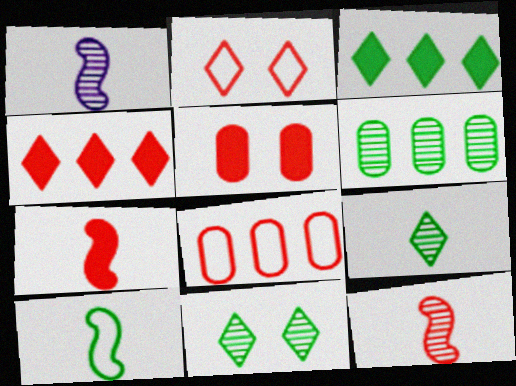[[1, 7, 10], 
[4, 5, 7]]